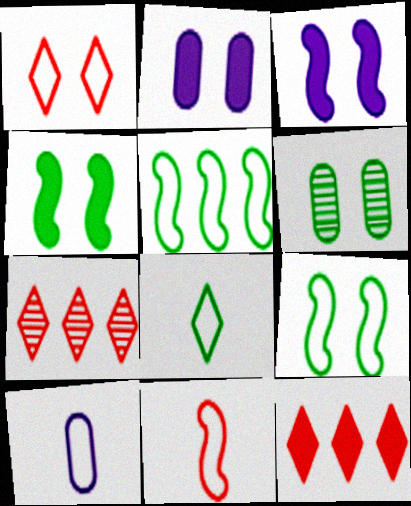[[1, 3, 6], 
[1, 5, 10], 
[4, 7, 10], 
[8, 10, 11]]